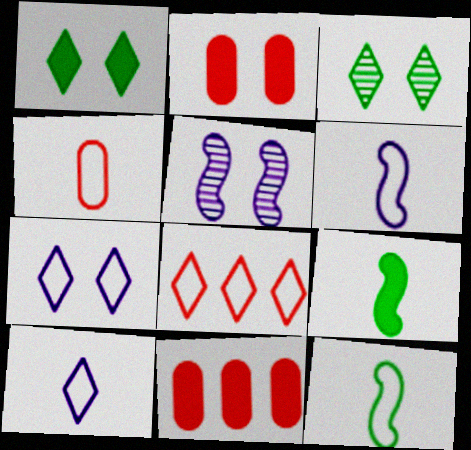[[3, 6, 11], 
[4, 10, 12]]